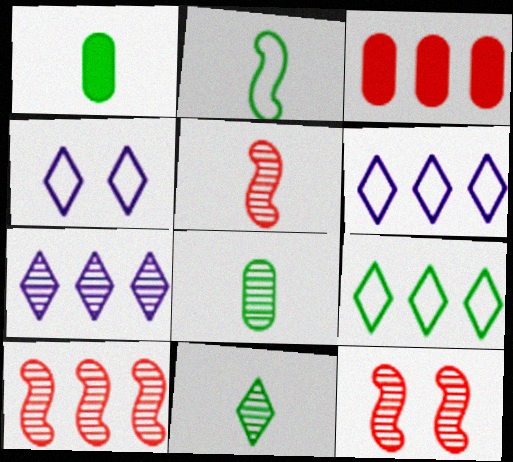[[1, 2, 11], 
[1, 4, 10], 
[1, 6, 12], 
[5, 10, 12], 
[7, 8, 12]]